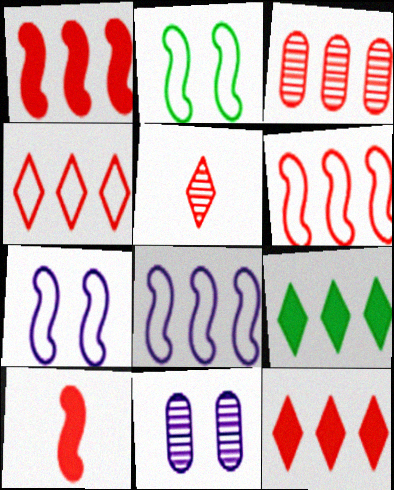[[1, 3, 4], 
[3, 6, 12], 
[3, 8, 9]]